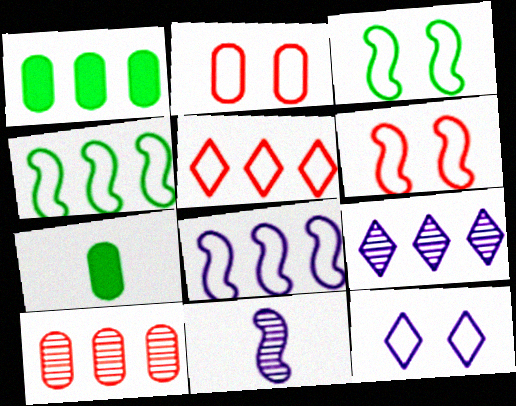[[2, 3, 12], 
[6, 7, 9]]